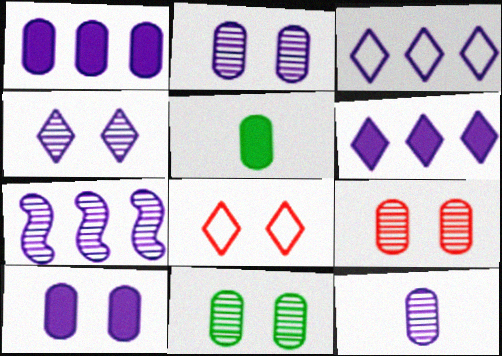[[1, 3, 7], 
[2, 9, 11], 
[4, 7, 12], 
[5, 7, 8]]